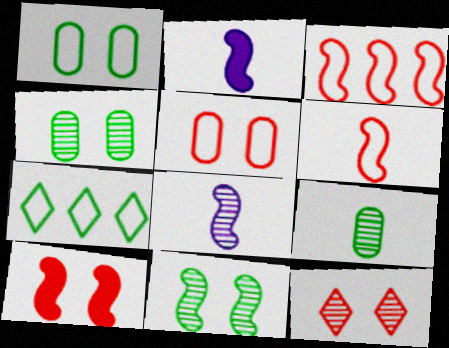[[2, 3, 11], 
[5, 10, 12]]